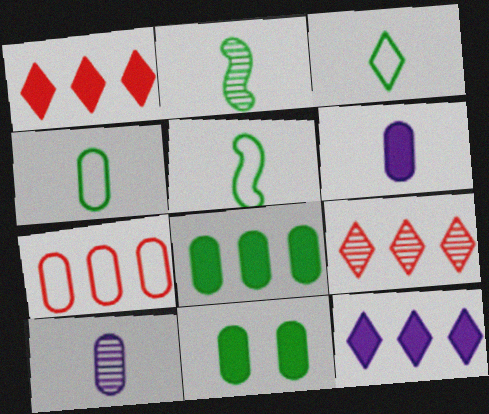[[3, 4, 5], 
[7, 10, 11]]